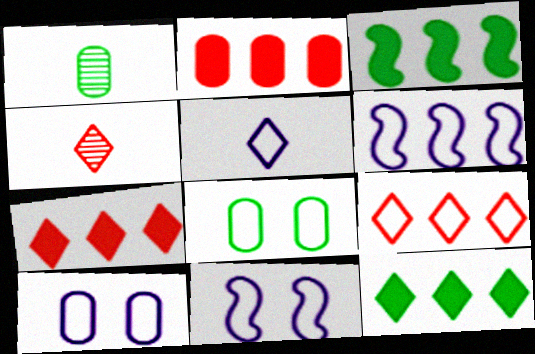[[1, 2, 10], 
[1, 7, 11], 
[3, 4, 10], 
[5, 6, 10]]